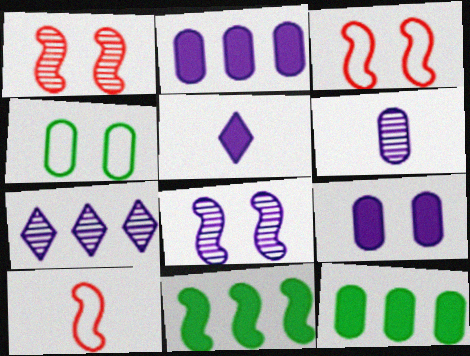[[6, 7, 8], 
[8, 10, 11]]